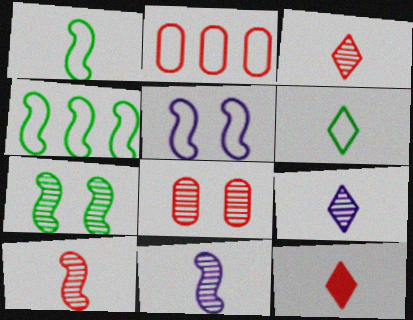[[2, 5, 6], 
[6, 9, 12]]